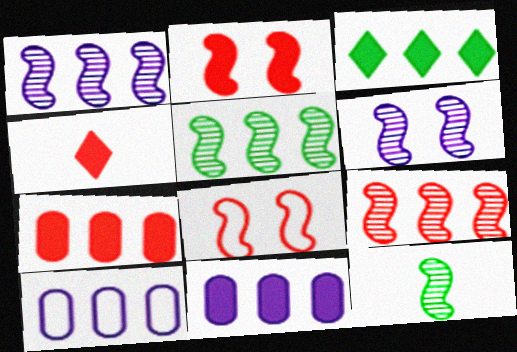[[1, 5, 9], 
[2, 4, 7], 
[3, 9, 10], 
[6, 9, 12]]